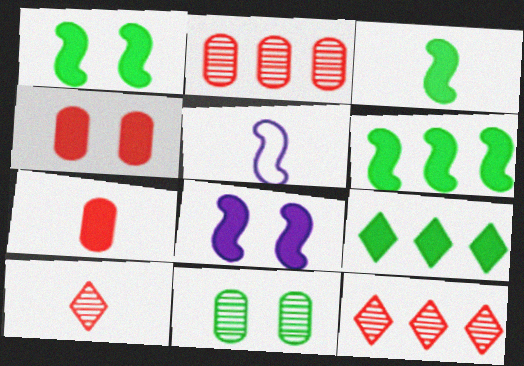[[1, 3, 6], 
[7, 8, 9]]